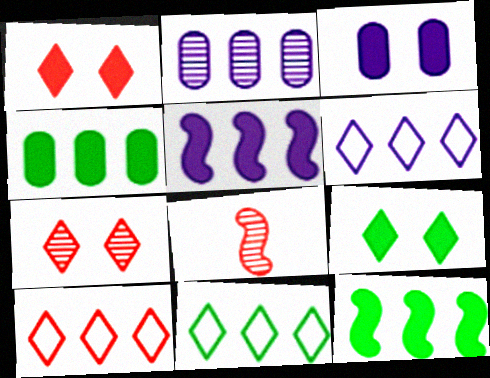[[2, 5, 6], 
[2, 10, 12], 
[3, 8, 11], 
[6, 10, 11]]